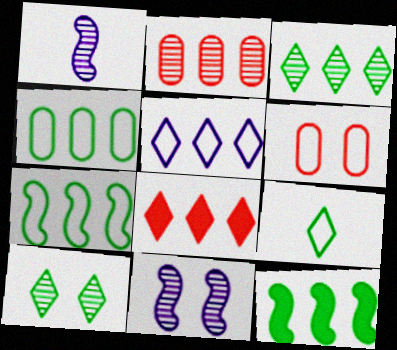[[1, 2, 10], 
[2, 5, 12], 
[3, 4, 12], 
[3, 5, 8]]